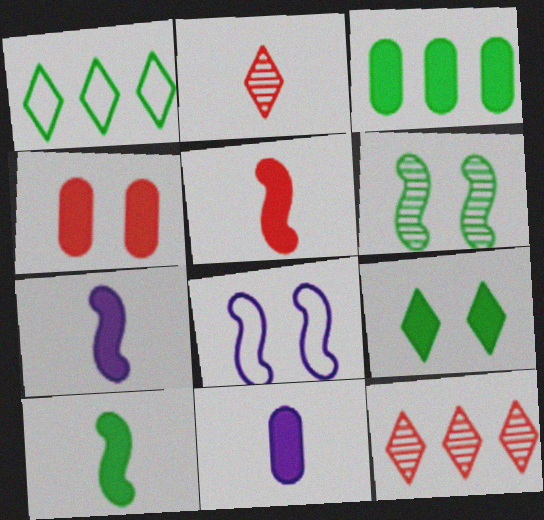[[2, 3, 8], 
[3, 4, 11], 
[3, 9, 10], 
[5, 7, 10]]